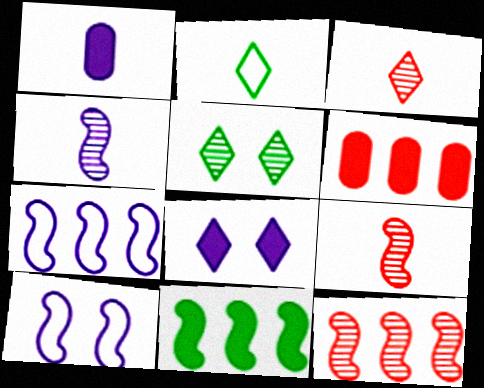[[1, 2, 9], 
[7, 11, 12], 
[9, 10, 11]]